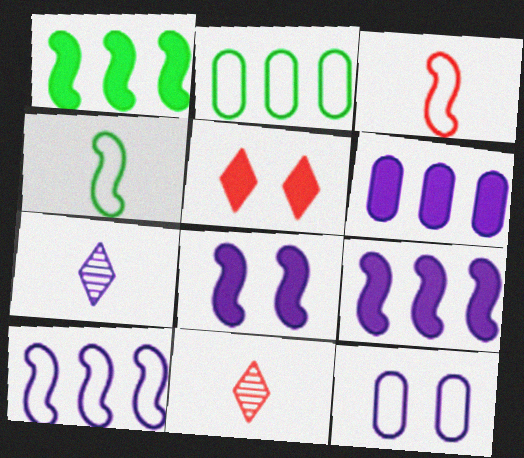[[1, 11, 12], 
[2, 8, 11], 
[7, 9, 12]]